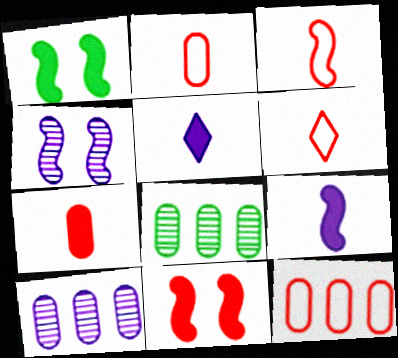[[1, 6, 10], 
[2, 3, 6]]